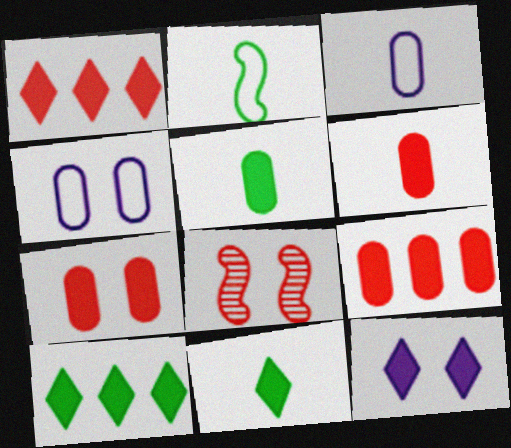[[1, 11, 12], 
[3, 8, 10], 
[6, 7, 9]]